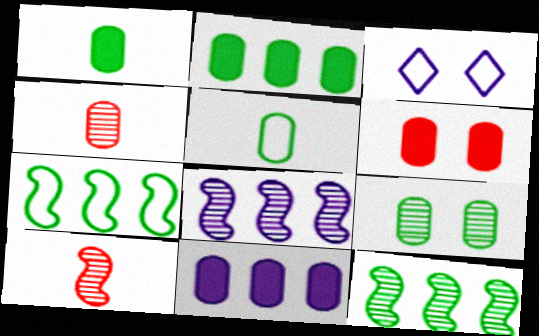[[1, 6, 11], 
[2, 3, 10], 
[2, 5, 9]]